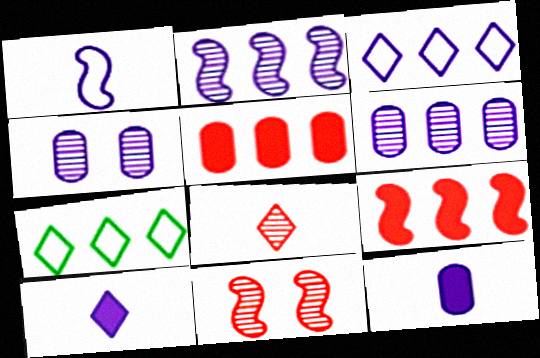[[2, 5, 7], 
[6, 7, 9], 
[7, 11, 12]]